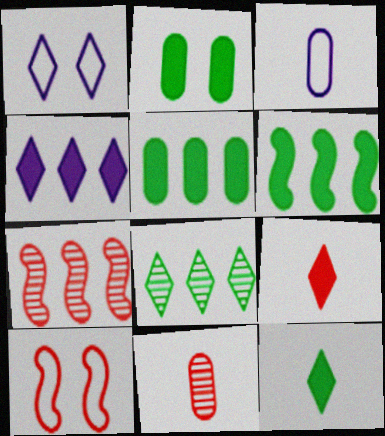[[1, 6, 11], 
[1, 8, 9], 
[2, 6, 12]]